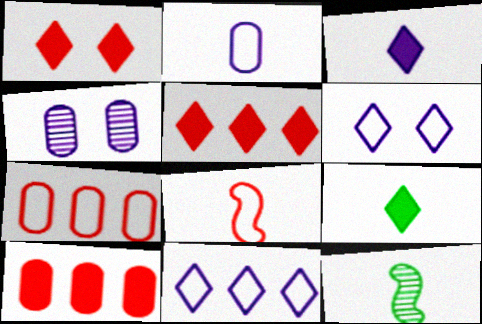[[6, 10, 12]]